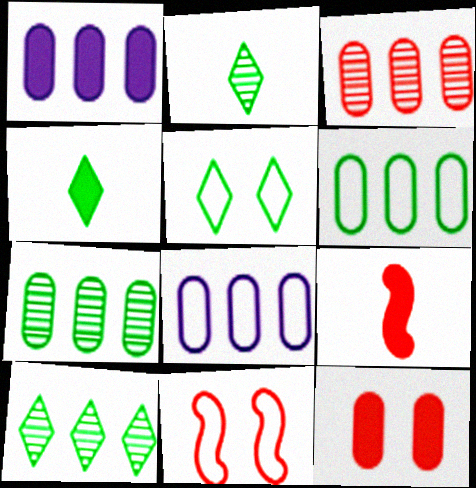[[1, 2, 11], 
[1, 3, 6], 
[4, 5, 10]]